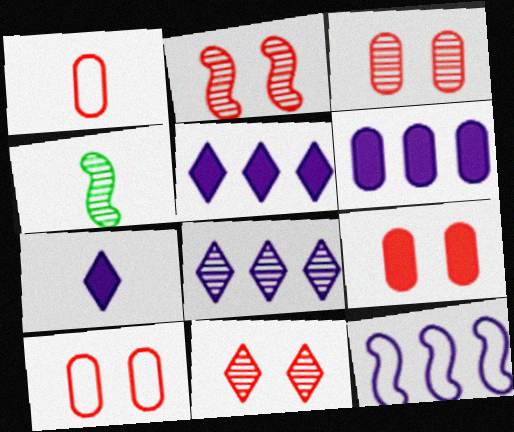[[1, 4, 7], 
[2, 3, 11], 
[3, 4, 8], 
[3, 9, 10], 
[4, 5, 10], 
[6, 8, 12]]